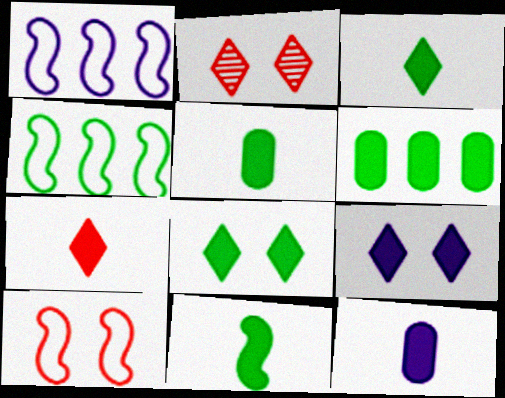[[1, 2, 5], 
[2, 4, 12], 
[3, 5, 11], 
[6, 8, 11], 
[7, 11, 12]]